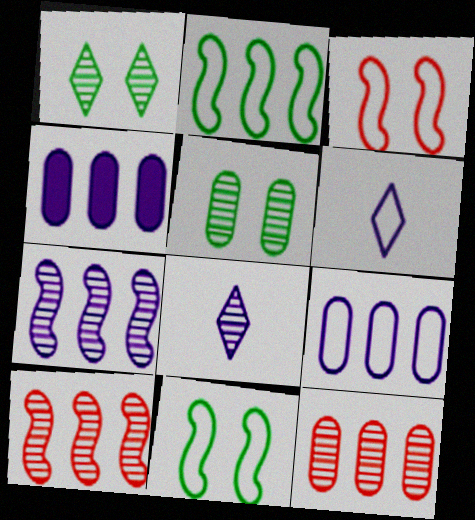[[5, 8, 10]]